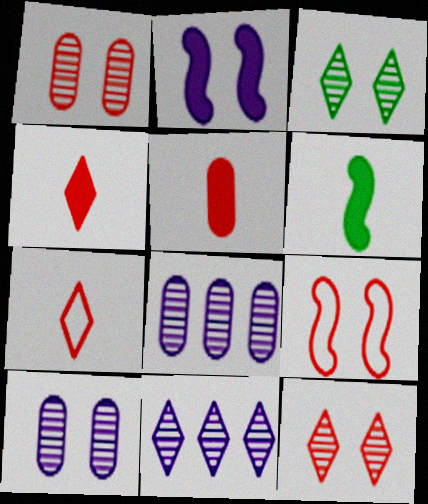[]